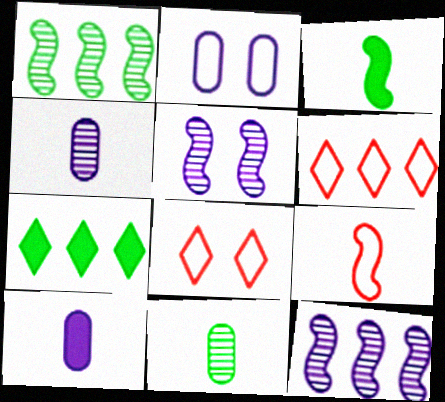[[1, 8, 10]]